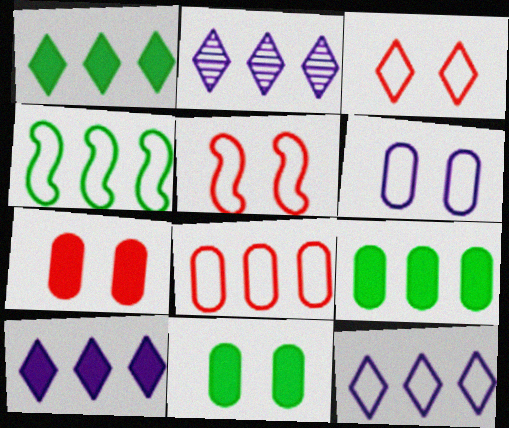[[2, 10, 12], 
[4, 8, 12]]